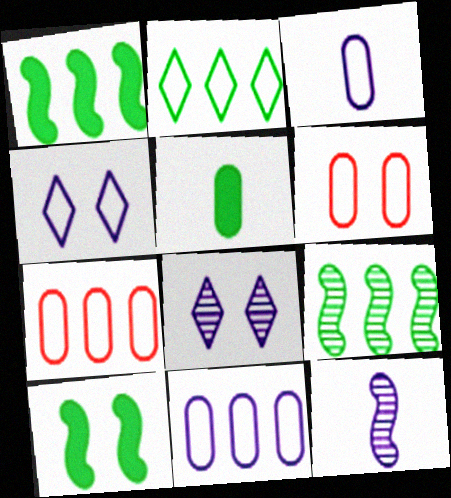[[6, 8, 10]]